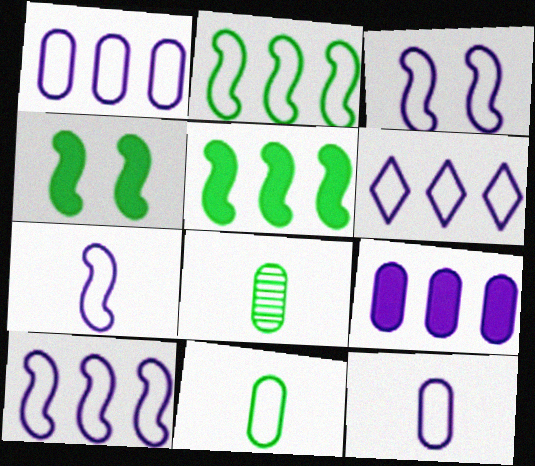[[1, 6, 10], 
[3, 6, 12], 
[3, 7, 10]]